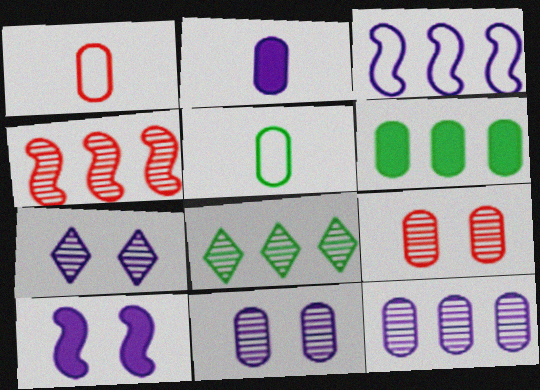[[1, 6, 11], 
[1, 8, 10], 
[2, 3, 7], 
[4, 8, 12]]